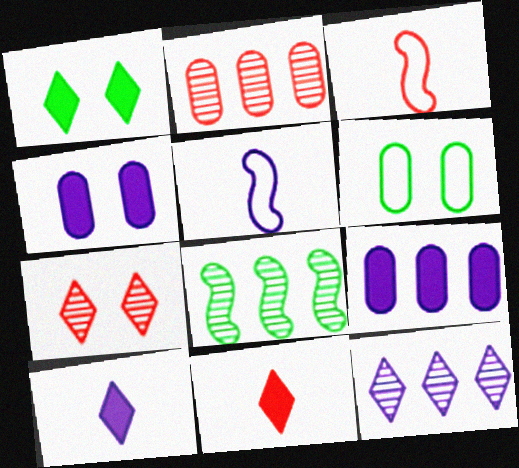[[1, 2, 5], 
[2, 8, 12], 
[4, 5, 12]]